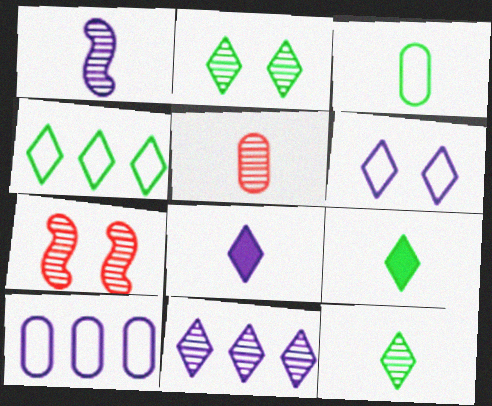[[1, 5, 12], 
[2, 4, 9], 
[6, 8, 11], 
[7, 9, 10]]